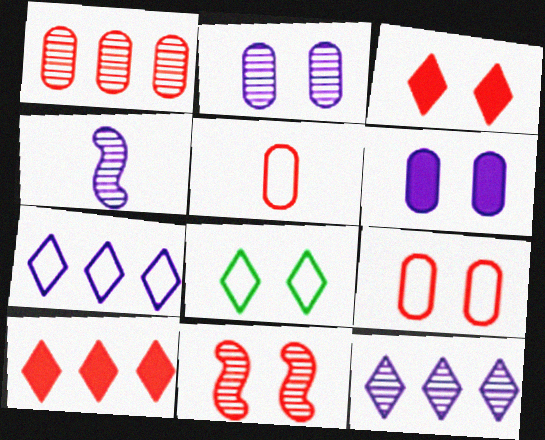[[2, 4, 12], 
[3, 9, 11], 
[4, 6, 7], 
[5, 10, 11], 
[6, 8, 11]]